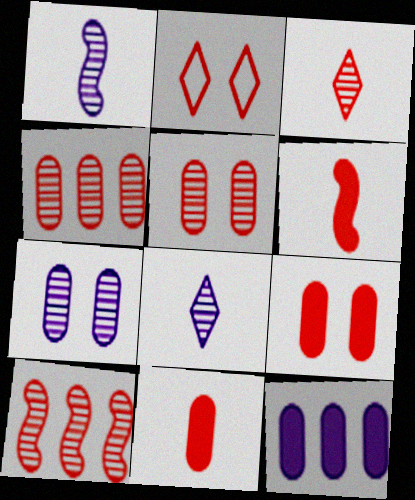[[2, 4, 6], 
[2, 10, 11], 
[3, 5, 10]]